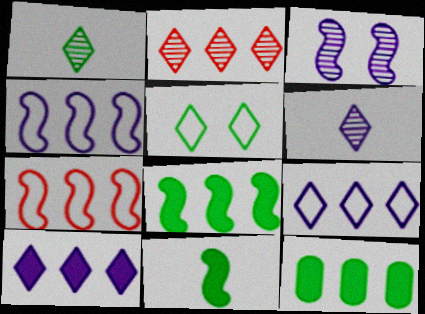[[2, 4, 12], 
[3, 7, 11]]